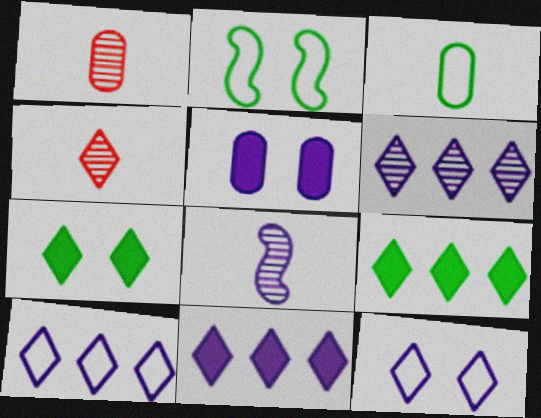[[1, 2, 11], 
[4, 7, 10], 
[4, 9, 12], 
[5, 8, 10], 
[6, 10, 11]]